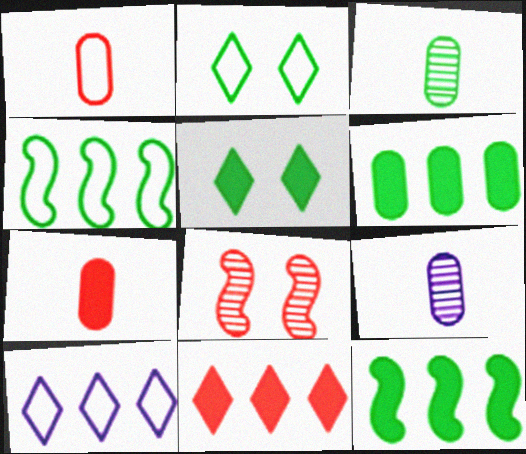[[1, 8, 11], 
[2, 3, 12], 
[3, 4, 5]]